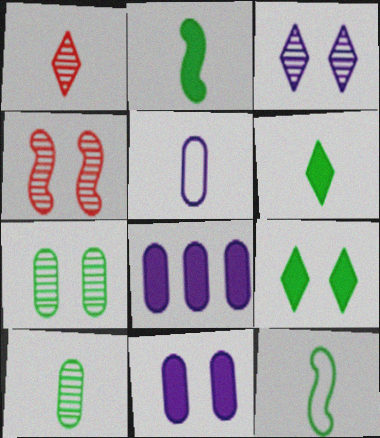[[1, 2, 5], 
[3, 4, 7], 
[6, 10, 12]]